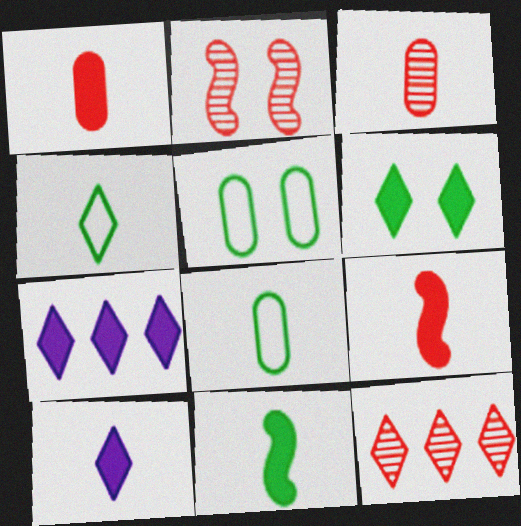[[1, 10, 11], 
[2, 3, 12], 
[2, 7, 8]]